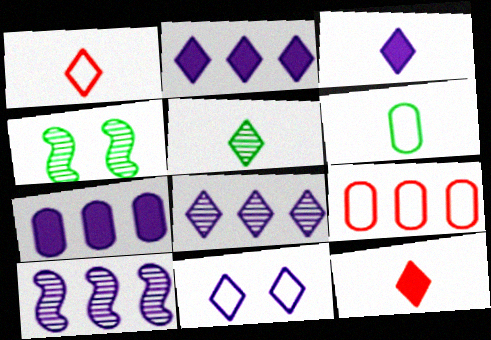[[1, 3, 5], 
[1, 4, 7], 
[3, 4, 9], 
[3, 8, 11]]